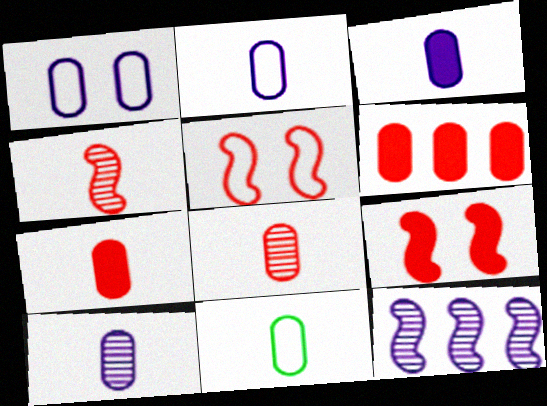[[2, 3, 10], 
[3, 8, 11], 
[7, 10, 11]]